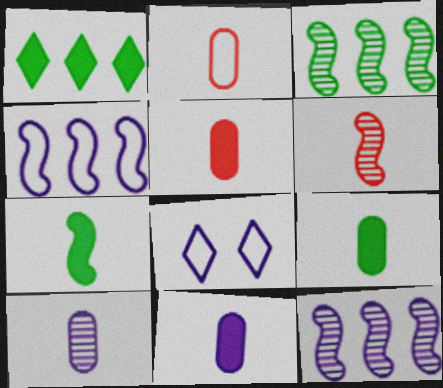[[2, 9, 10], 
[3, 5, 8], 
[5, 9, 11], 
[8, 11, 12]]